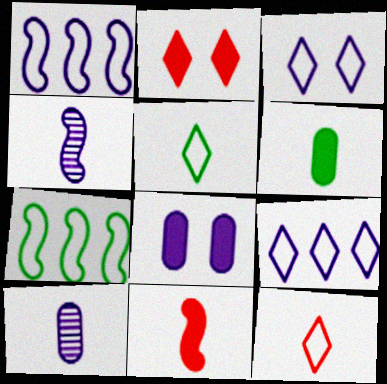[[2, 7, 10], 
[4, 6, 12], 
[4, 8, 9], 
[5, 10, 11]]